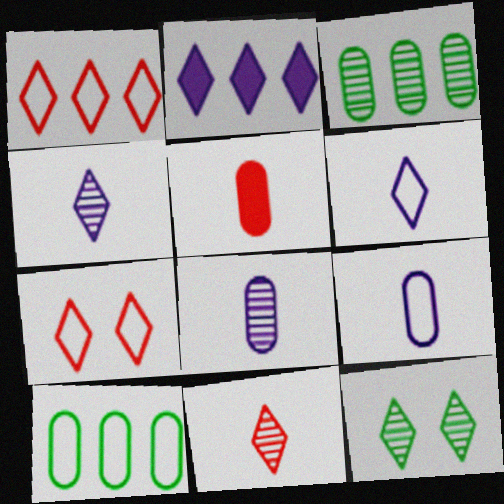[]